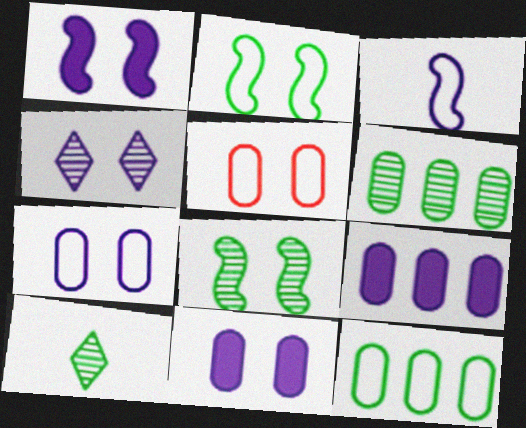[[1, 4, 7], 
[3, 4, 9], 
[6, 8, 10]]